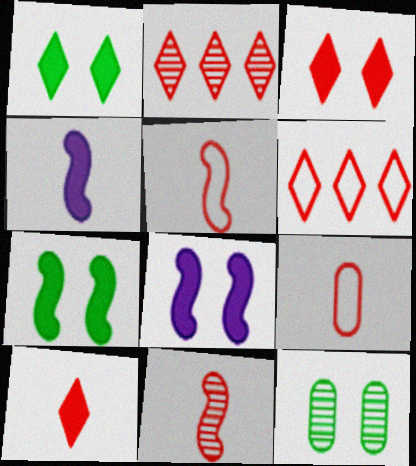[[4, 6, 12], 
[9, 10, 11]]